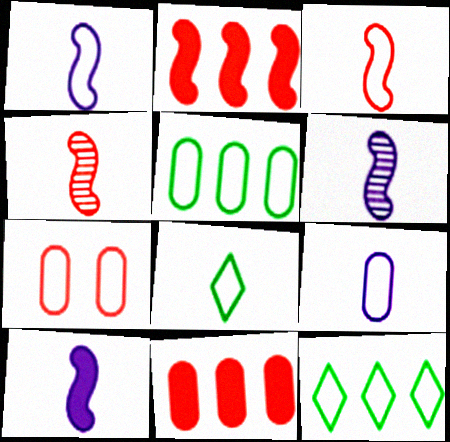[[1, 6, 10], 
[1, 7, 12], 
[3, 8, 9], 
[5, 7, 9]]